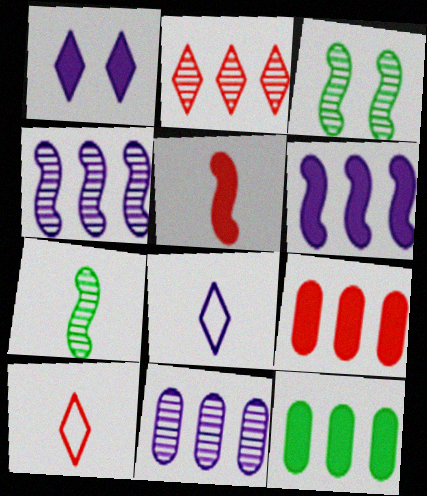[[1, 5, 12], 
[3, 8, 9]]